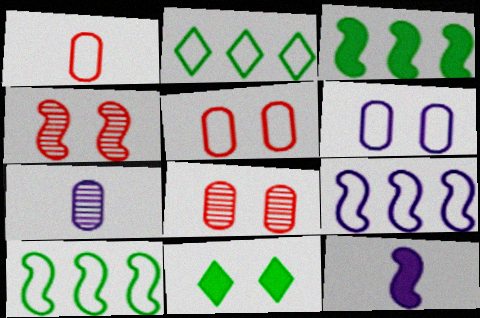[[2, 8, 12], 
[4, 6, 11], 
[4, 10, 12]]